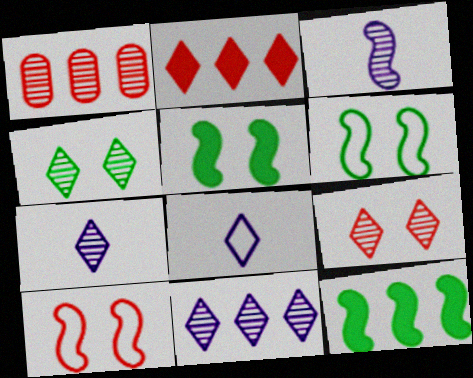[[1, 3, 4], 
[1, 5, 8], 
[2, 4, 8], 
[3, 10, 12]]